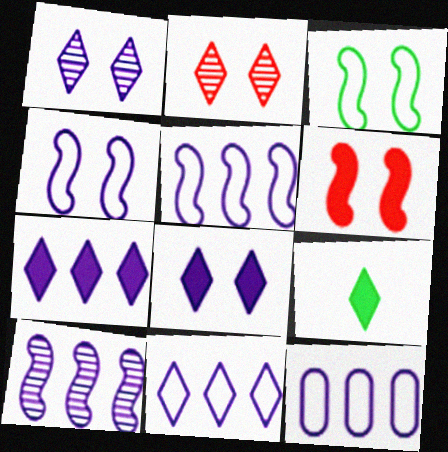[[2, 9, 11], 
[5, 11, 12], 
[7, 10, 12]]